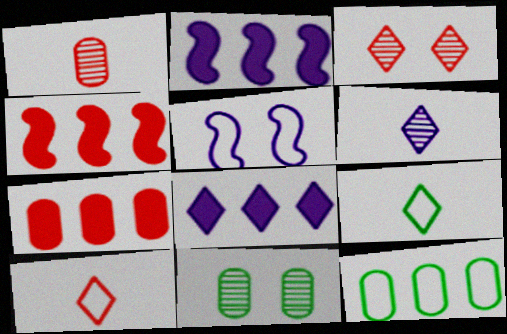[[2, 10, 11], 
[3, 8, 9], 
[5, 10, 12]]